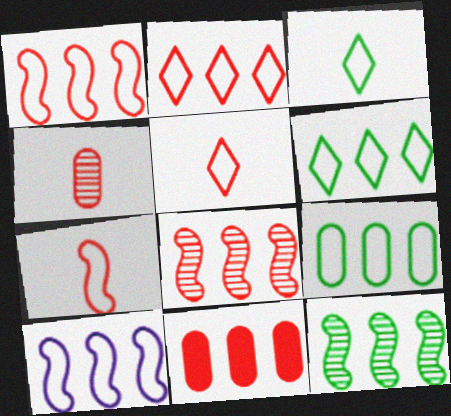[[2, 8, 11], 
[2, 9, 10]]